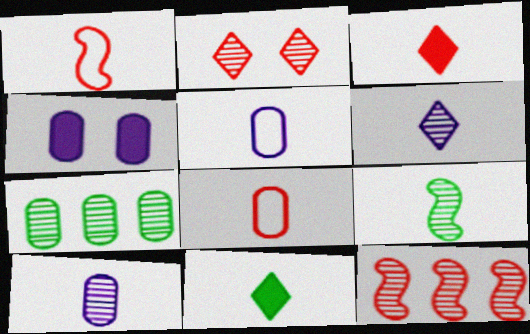[[1, 10, 11], 
[3, 5, 9], 
[4, 7, 8]]